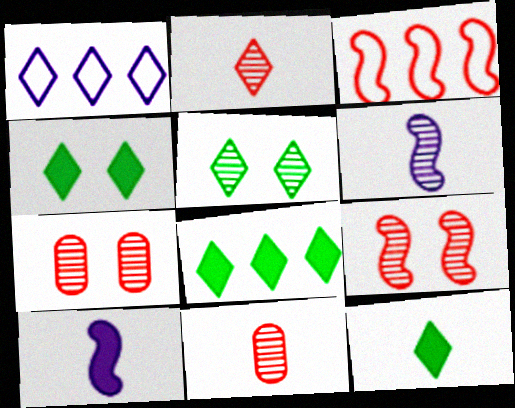[[1, 2, 4], 
[4, 8, 12]]